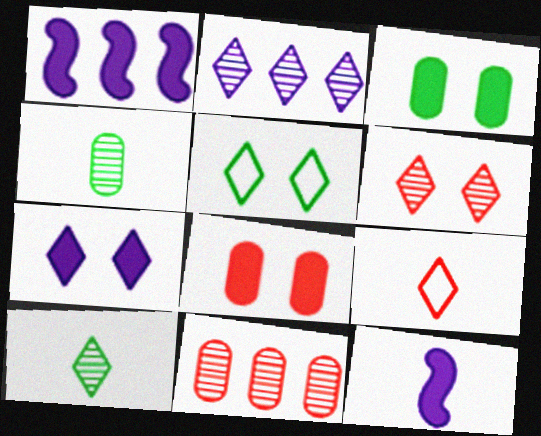[[2, 6, 10], 
[4, 9, 12], 
[5, 6, 7], 
[5, 11, 12]]